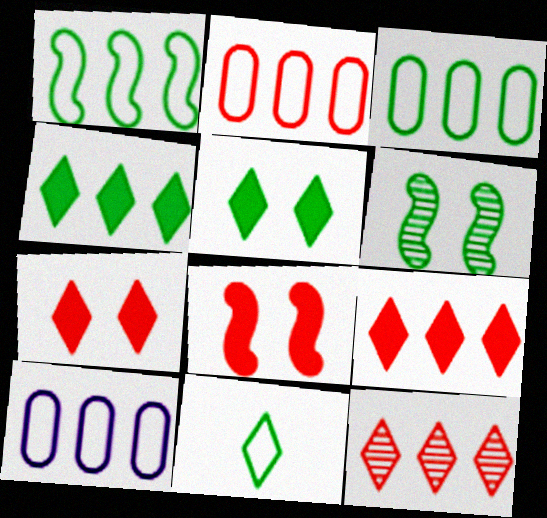[[2, 3, 10]]